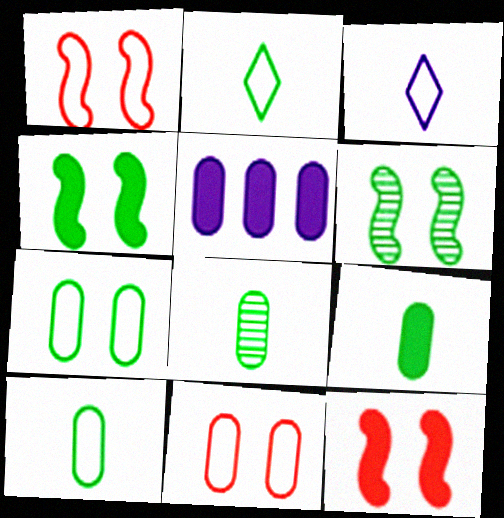[[5, 8, 11], 
[8, 9, 10]]